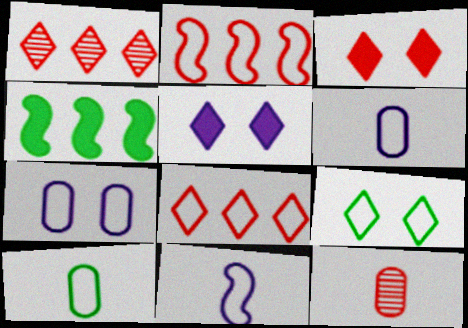[[2, 3, 12], 
[2, 6, 9]]